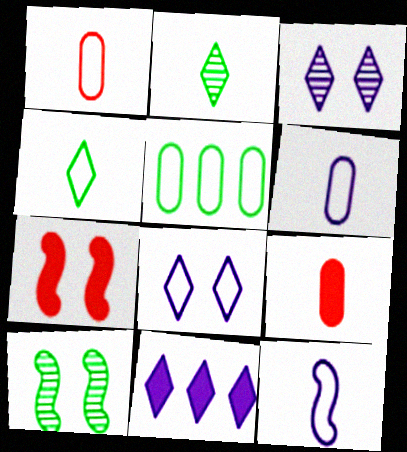[[1, 4, 12], 
[1, 10, 11], 
[2, 9, 12]]